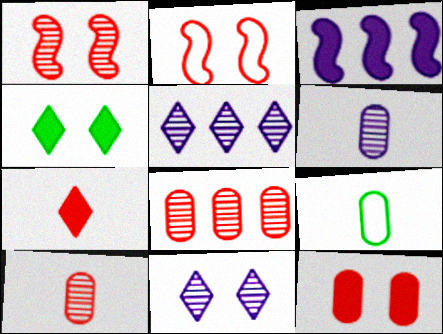[[2, 7, 8]]